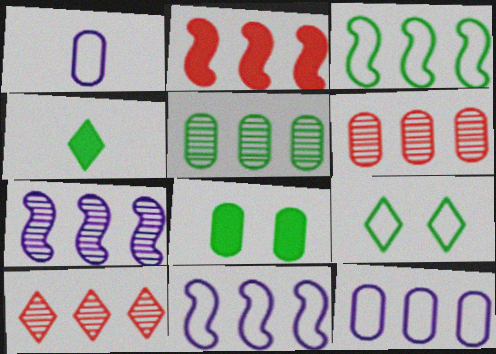[[1, 6, 8], 
[2, 3, 7], 
[5, 7, 10]]